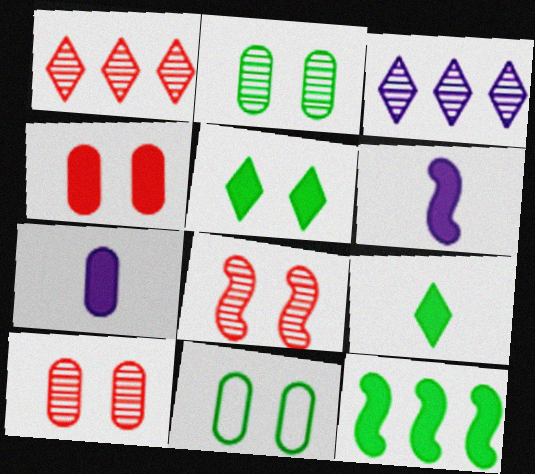[[1, 6, 11]]